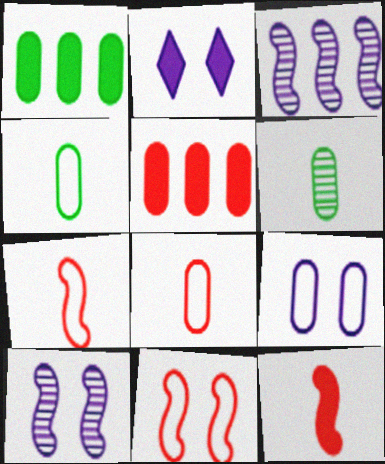[[1, 2, 12], 
[2, 9, 10], 
[5, 6, 9]]